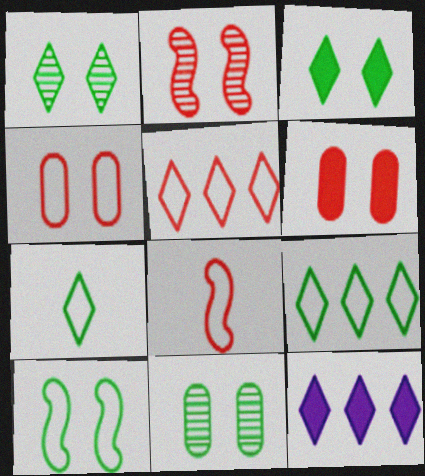[[3, 10, 11], 
[4, 5, 8], 
[8, 11, 12]]